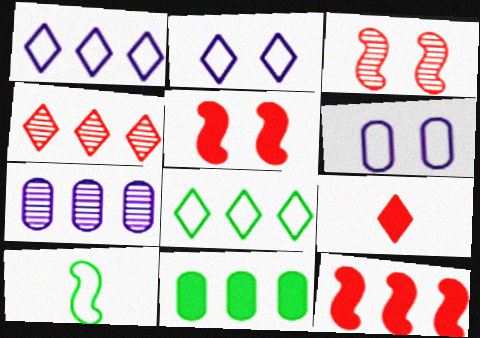[[7, 8, 12]]